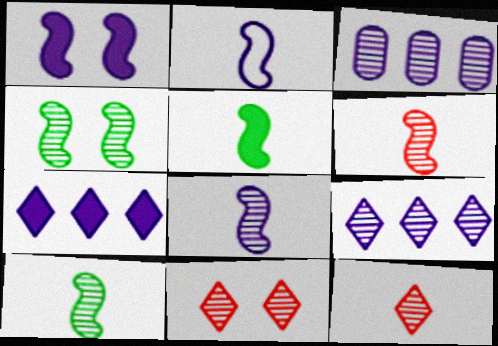[[2, 5, 6], 
[3, 4, 12], 
[3, 10, 11], 
[6, 8, 10]]